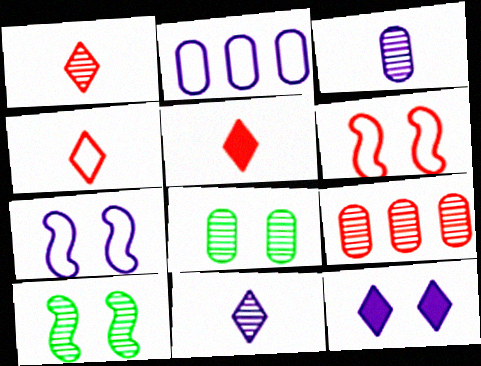[[1, 4, 5], 
[2, 5, 10], 
[3, 8, 9], 
[5, 6, 9], 
[6, 8, 12], 
[9, 10, 11]]